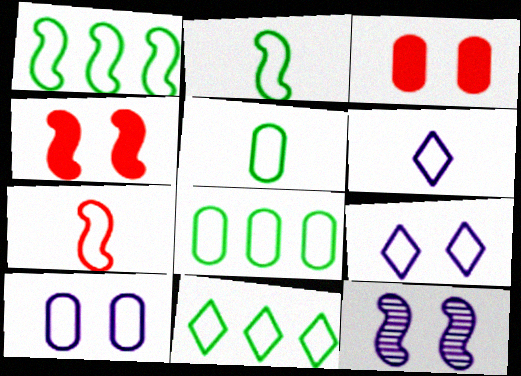[[1, 8, 11], 
[5, 6, 7], 
[7, 8, 9], 
[7, 10, 11]]